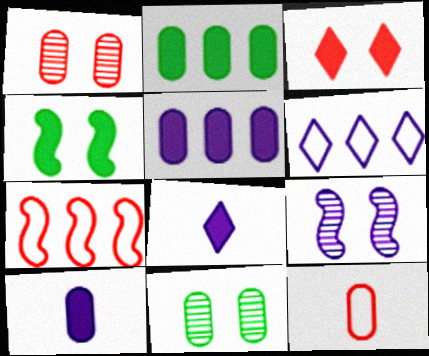[[5, 11, 12], 
[6, 9, 10], 
[7, 8, 11]]